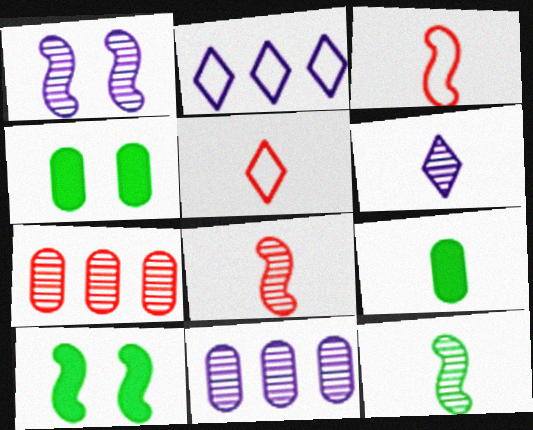[[1, 6, 11], 
[2, 4, 8], 
[3, 6, 9], 
[5, 10, 11]]